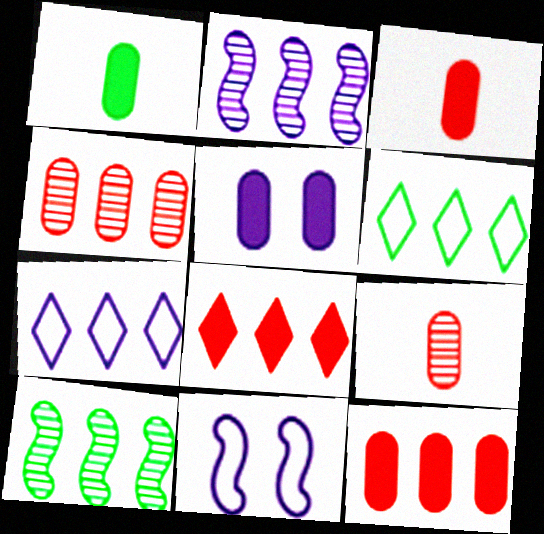[[1, 5, 12], 
[2, 6, 12], 
[7, 10, 12]]